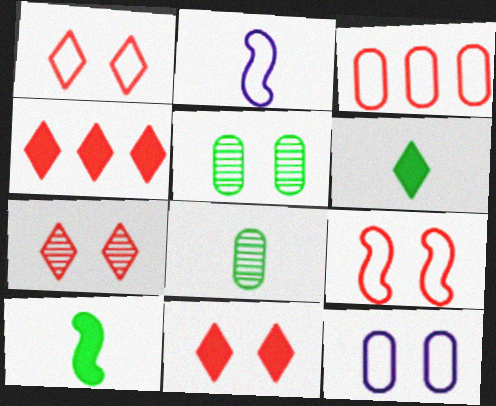[[1, 7, 11], 
[2, 4, 5]]